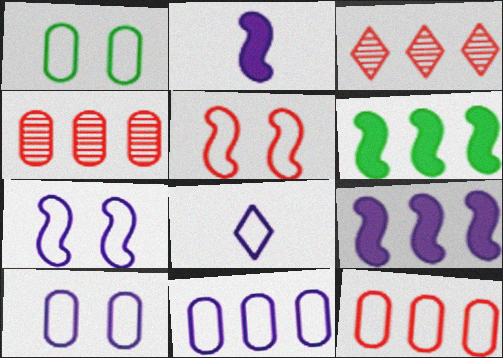[[1, 2, 3], 
[3, 6, 11], 
[7, 8, 11]]